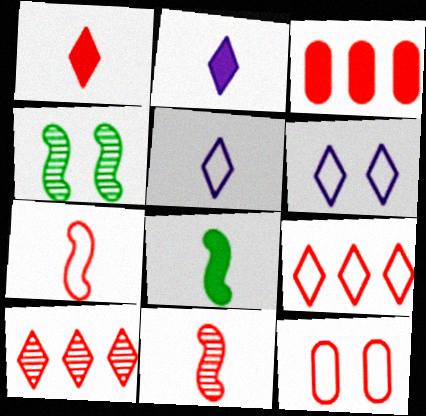[[3, 4, 5], 
[7, 9, 12]]